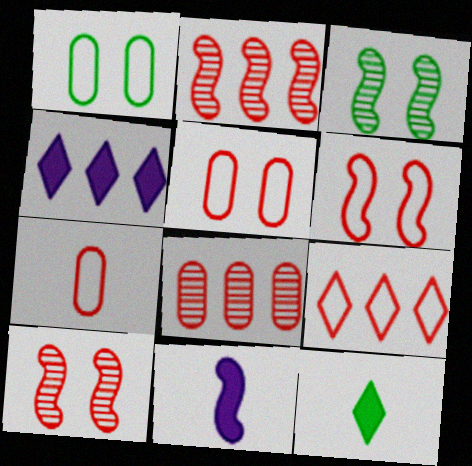[[3, 4, 7], 
[6, 7, 9]]